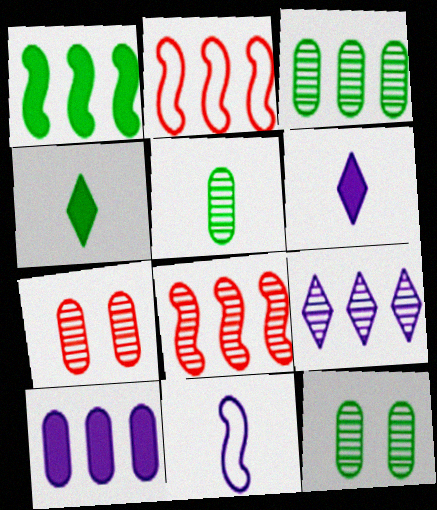[[2, 6, 12], 
[3, 5, 12], 
[3, 8, 9]]